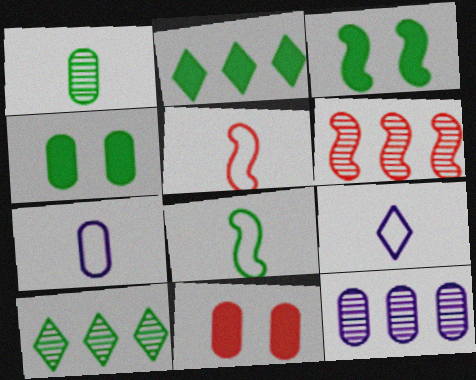[[4, 6, 9], 
[4, 8, 10], 
[6, 10, 12]]